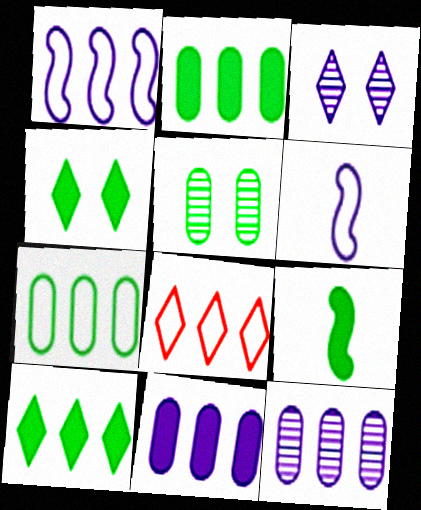[[1, 7, 8], 
[2, 4, 9], 
[3, 6, 11]]